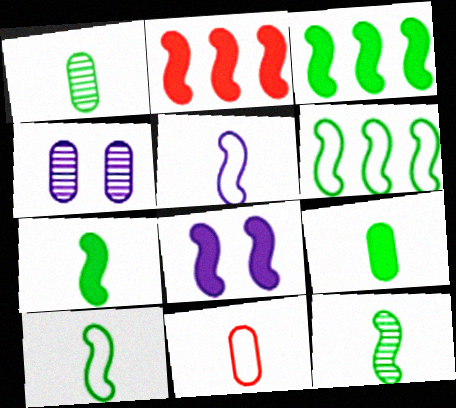[[2, 7, 8], 
[7, 10, 12]]